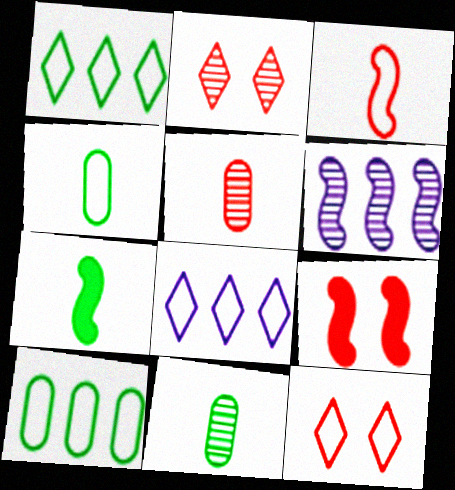[[2, 6, 11], 
[8, 9, 11]]